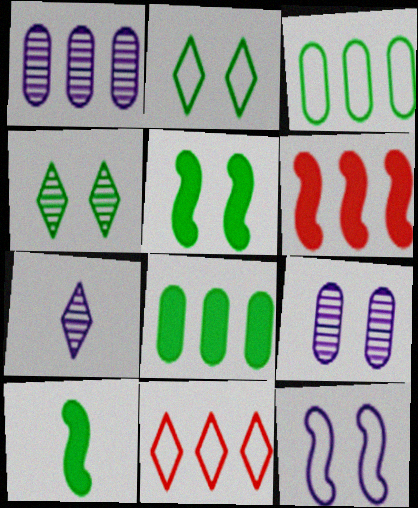[[3, 4, 10], 
[9, 10, 11]]